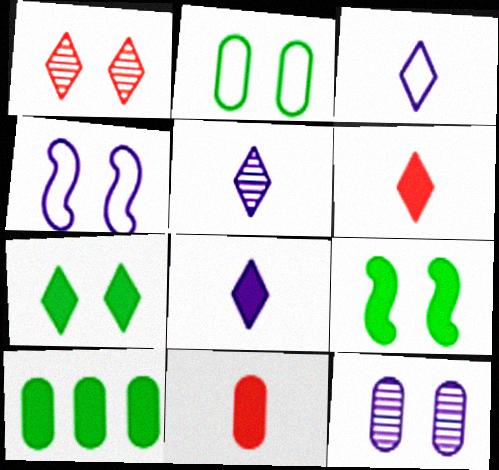[[3, 5, 8]]